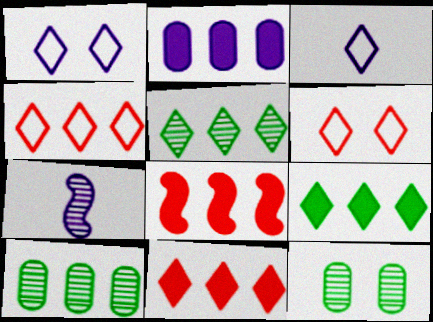[[1, 2, 7], 
[2, 8, 9], 
[3, 8, 12]]